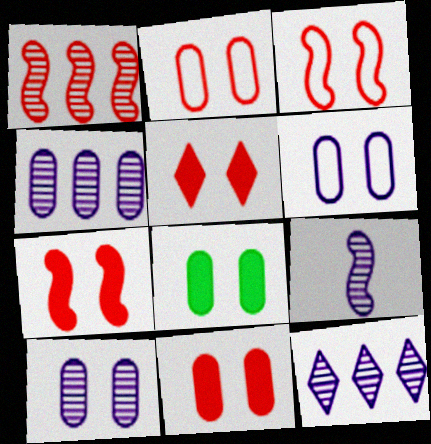[[2, 8, 10], 
[5, 7, 11], 
[9, 10, 12]]